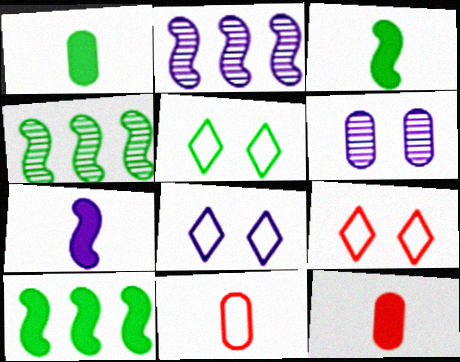[[1, 2, 9], 
[1, 4, 5], 
[2, 5, 12], 
[4, 8, 12], 
[5, 8, 9]]